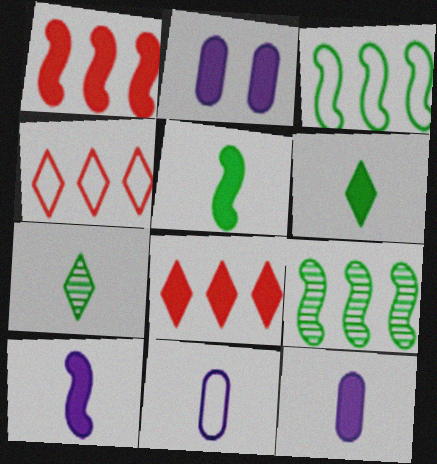[[1, 2, 6], 
[2, 5, 8]]